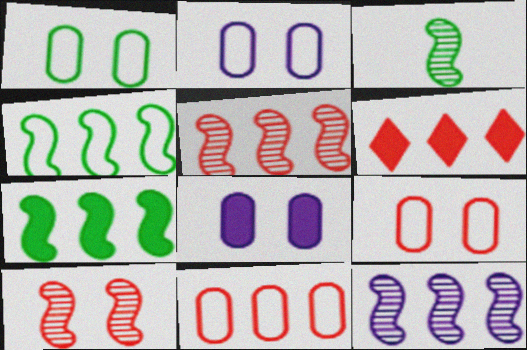[[1, 2, 9], 
[2, 3, 6], 
[3, 10, 12], 
[5, 6, 11]]